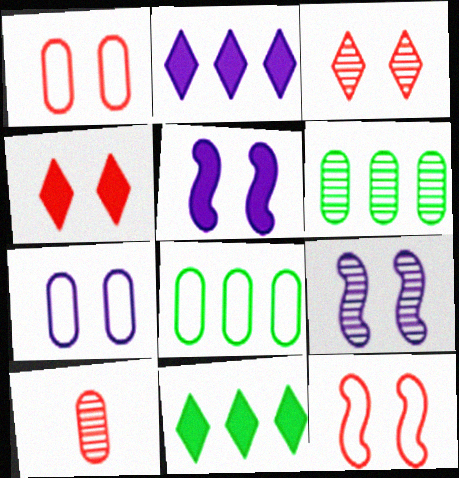[]